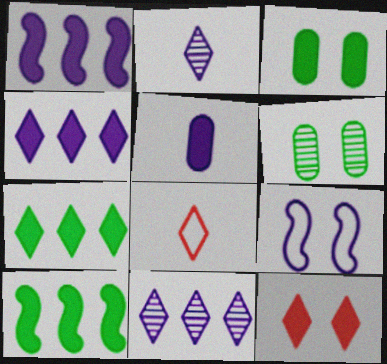[[1, 6, 8], 
[5, 9, 11], 
[5, 10, 12], 
[6, 9, 12]]